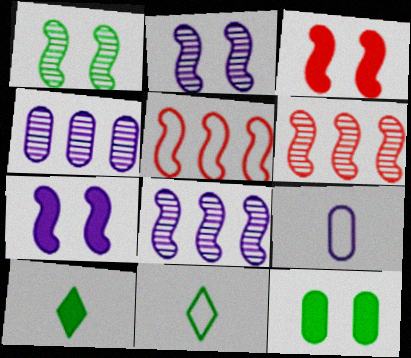[[3, 4, 11]]